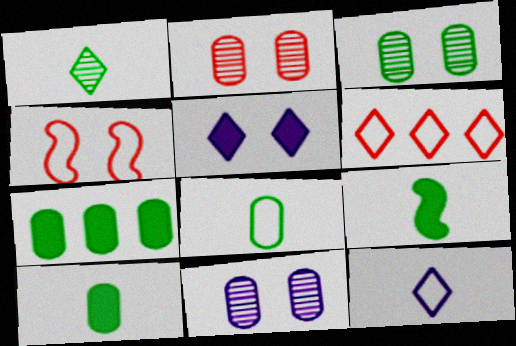[[1, 5, 6], 
[1, 8, 9], 
[2, 3, 11], 
[3, 4, 5], 
[3, 7, 8], 
[6, 9, 11]]